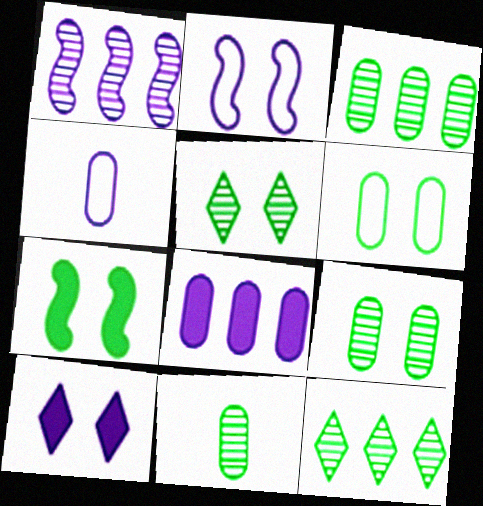[[1, 4, 10], 
[3, 9, 11], 
[5, 6, 7]]